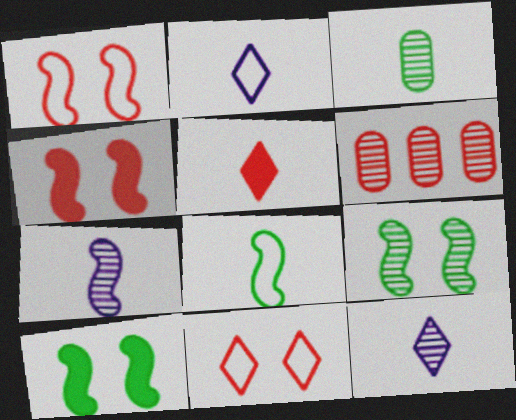[[1, 5, 6], 
[2, 6, 10], 
[6, 9, 12]]